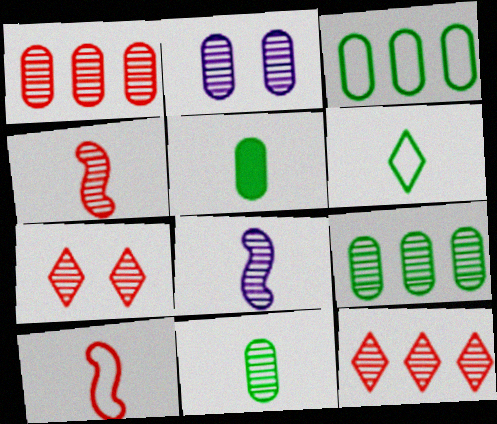[[1, 2, 11], 
[1, 4, 7], 
[7, 8, 9]]